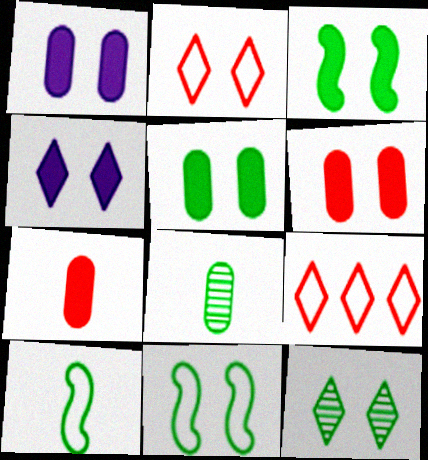[[1, 5, 6], 
[2, 4, 12], 
[3, 4, 6], 
[5, 11, 12]]